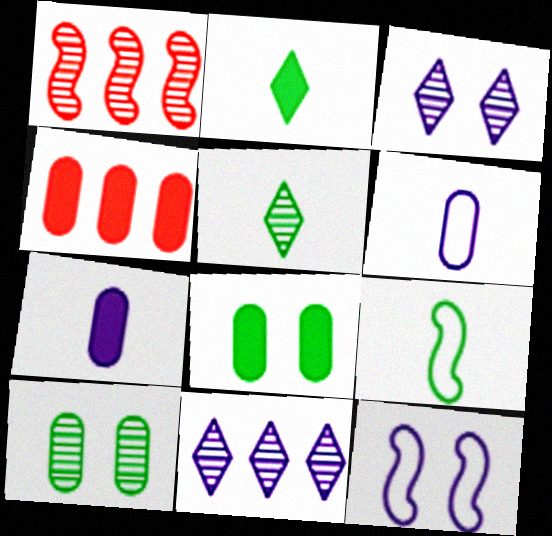[[3, 4, 9], 
[4, 5, 12], 
[4, 6, 10], 
[4, 7, 8], 
[7, 11, 12]]